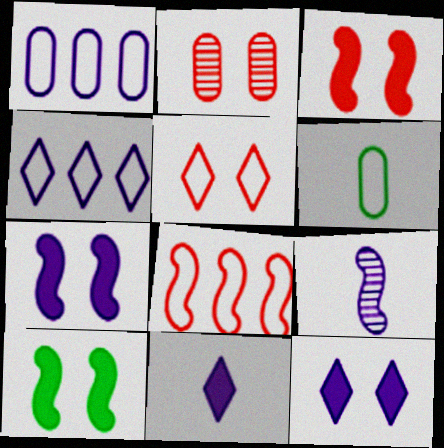[[1, 9, 12], 
[2, 3, 5], 
[3, 7, 10], 
[8, 9, 10]]